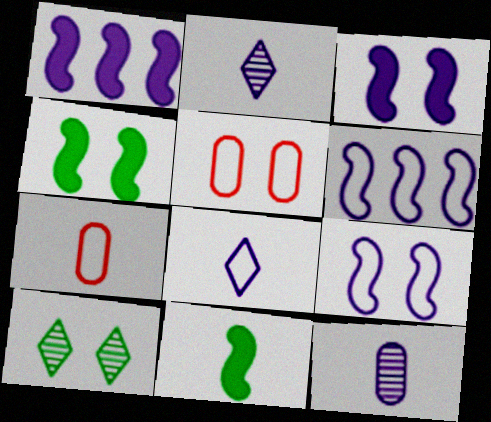[[1, 7, 10], 
[2, 7, 11], 
[3, 5, 10]]